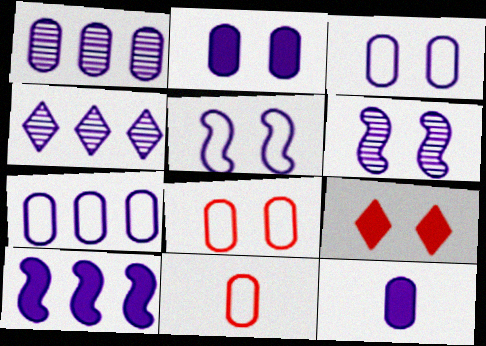[[1, 3, 12], 
[4, 5, 12], 
[4, 7, 10]]